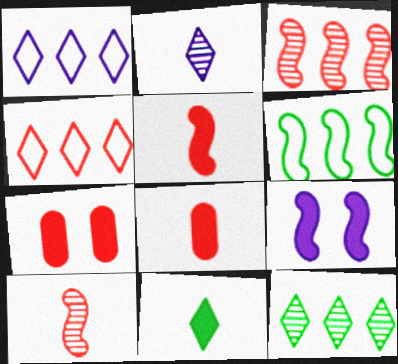[[2, 6, 7], 
[4, 7, 10], 
[6, 9, 10]]